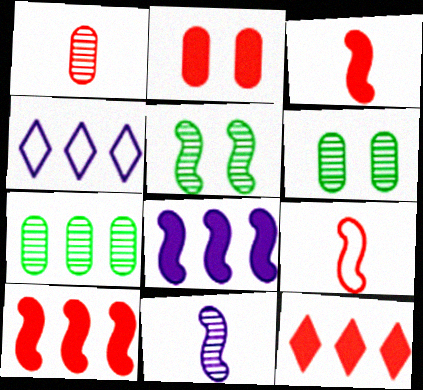[[2, 3, 12], 
[3, 4, 6], 
[4, 7, 10], 
[5, 8, 9]]